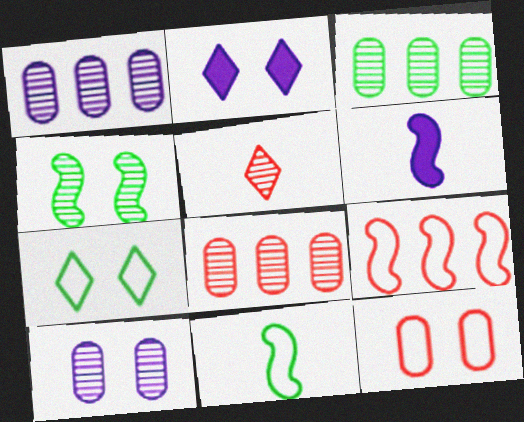[[1, 3, 8], 
[1, 4, 5], 
[2, 4, 12], 
[2, 8, 11], 
[4, 6, 9], 
[6, 7, 8]]